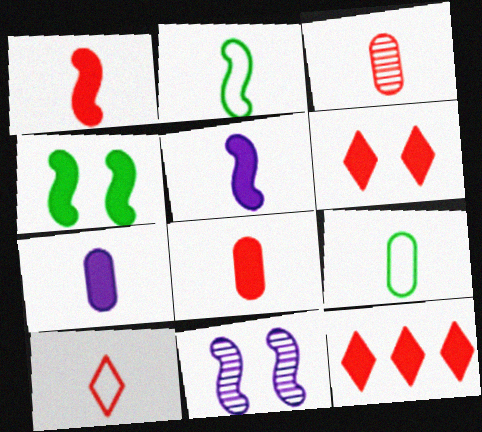[[1, 3, 10], 
[3, 7, 9], 
[4, 7, 12], 
[9, 11, 12]]